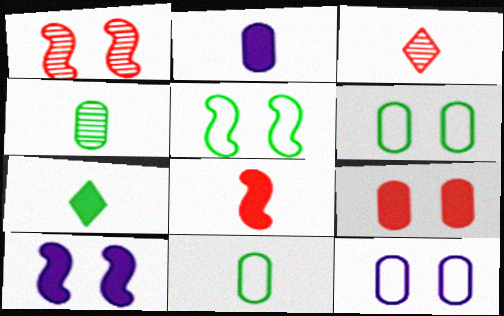[[1, 5, 10], 
[2, 7, 8]]